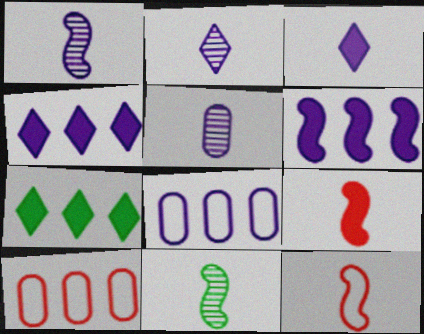[[1, 2, 5]]